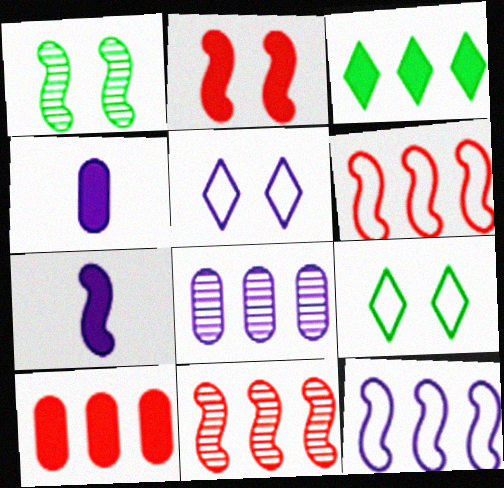[[1, 6, 7], 
[2, 3, 4], 
[3, 6, 8], 
[4, 9, 11], 
[5, 7, 8]]